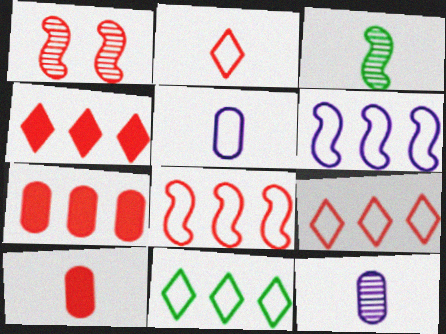[[1, 2, 7], 
[1, 9, 10]]